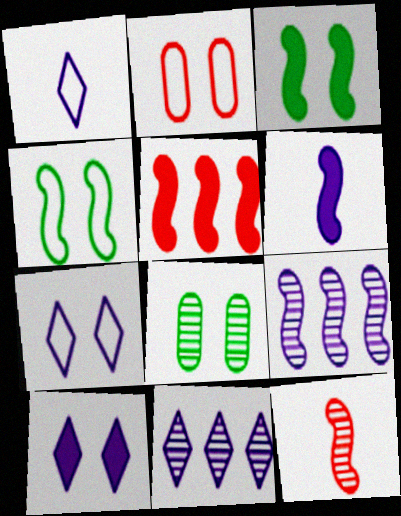[[1, 5, 8], 
[1, 10, 11], 
[2, 4, 7], 
[3, 5, 6], 
[8, 11, 12]]